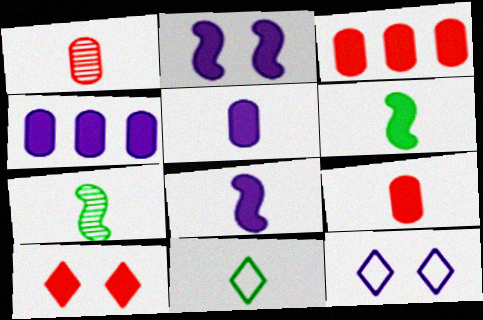[[1, 8, 11], 
[3, 7, 12], 
[4, 6, 10]]